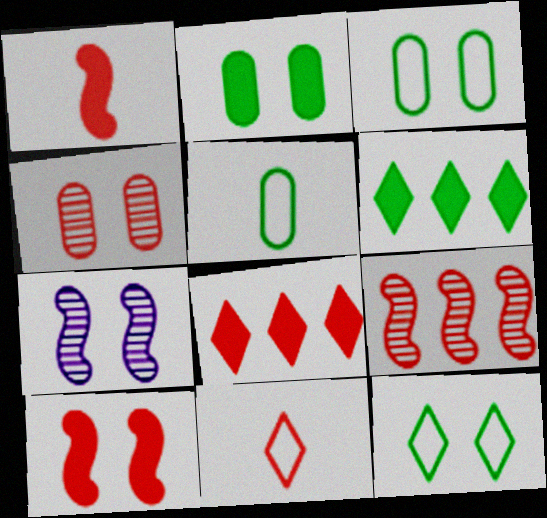[[5, 7, 8]]